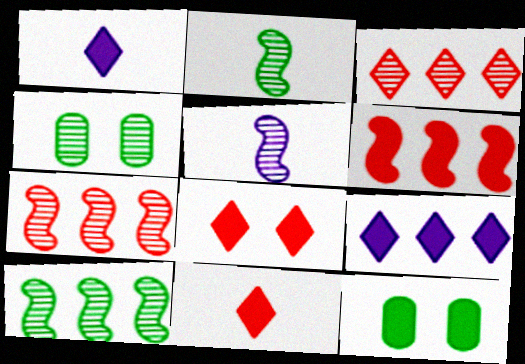[[1, 6, 12], 
[3, 4, 5]]